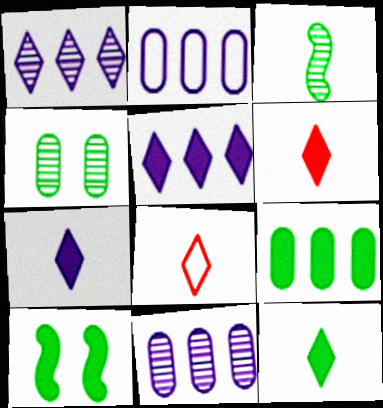[[6, 7, 12], 
[8, 10, 11], 
[9, 10, 12]]